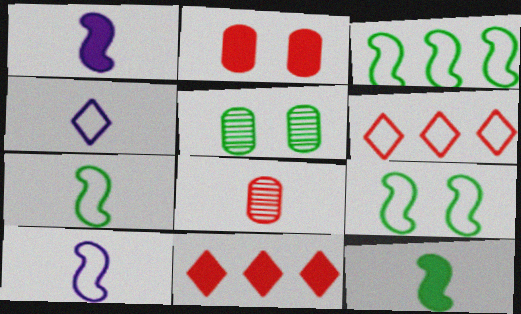[[1, 5, 6], 
[3, 7, 9], 
[4, 8, 12], 
[5, 10, 11]]